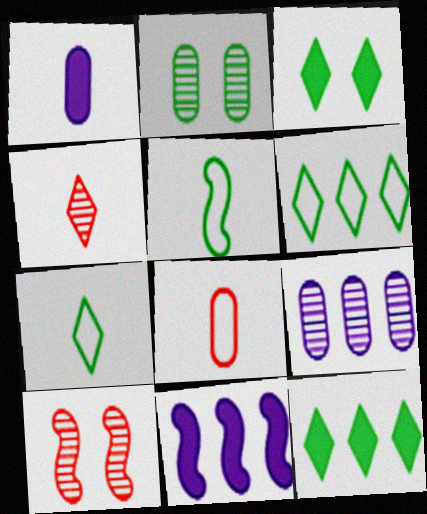[[1, 4, 5], 
[1, 6, 10], 
[2, 5, 12], 
[5, 10, 11]]